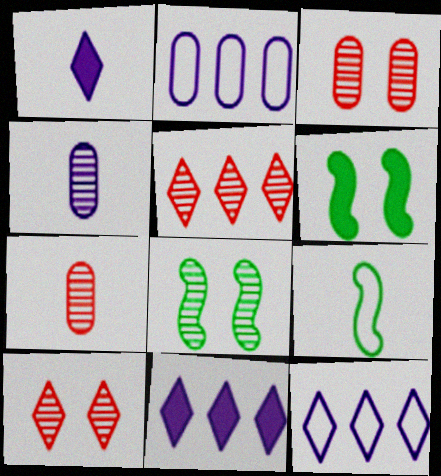[[1, 7, 9], 
[3, 9, 11], 
[4, 5, 8], 
[6, 7, 12]]